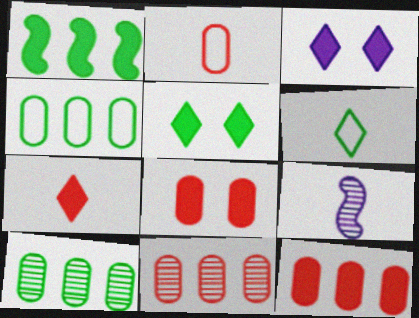[[2, 8, 11]]